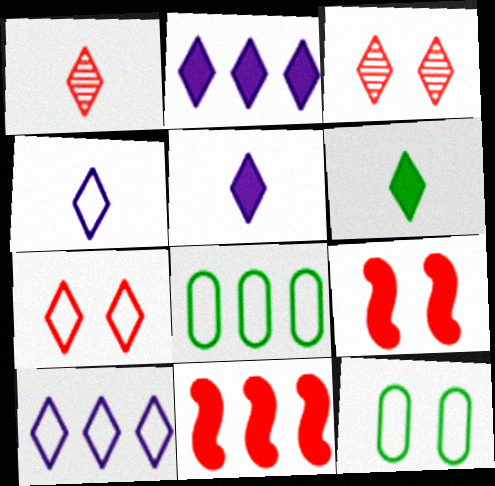[[1, 4, 6], 
[3, 6, 10]]